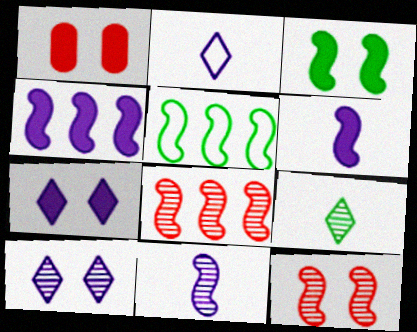[[1, 3, 7], 
[4, 5, 8], 
[5, 6, 12]]